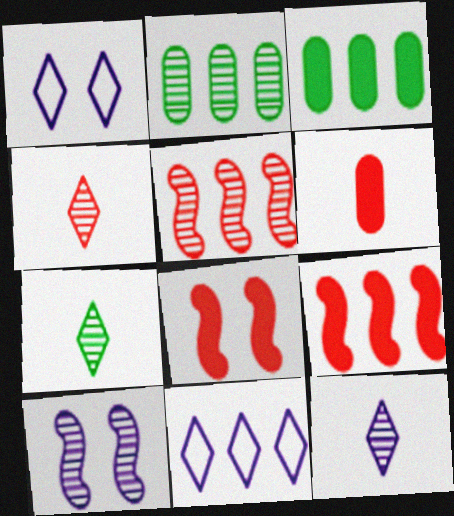[[2, 4, 10], 
[2, 9, 11], 
[3, 5, 11], 
[4, 7, 12]]